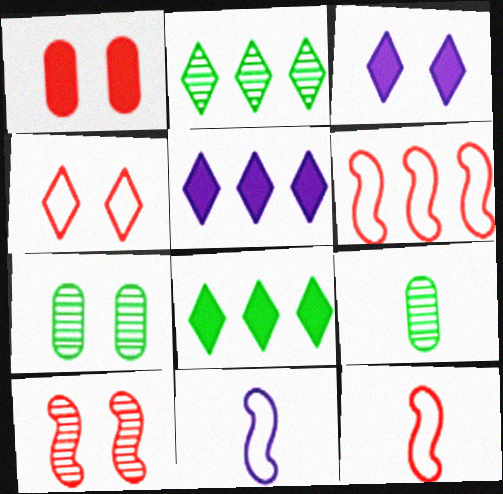[[1, 2, 11], 
[1, 4, 10], 
[3, 6, 9], 
[5, 7, 12]]